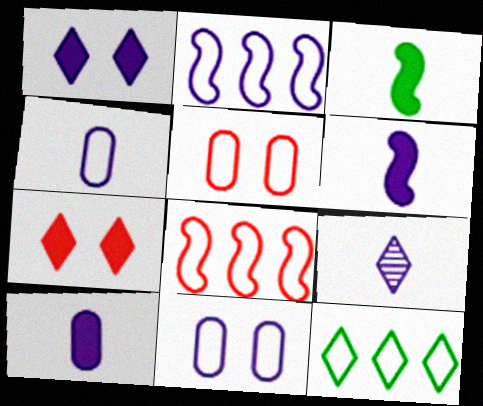[[4, 6, 9], 
[7, 9, 12]]